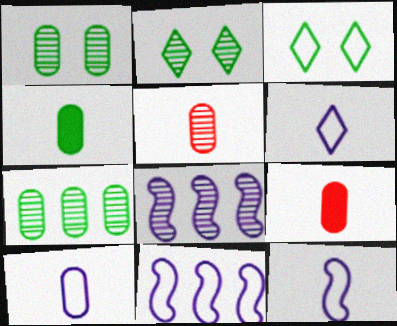[[2, 5, 8], 
[2, 9, 11], 
[3, 8, 9], 
[4, 5, 10], 
[6, 10, 12]]